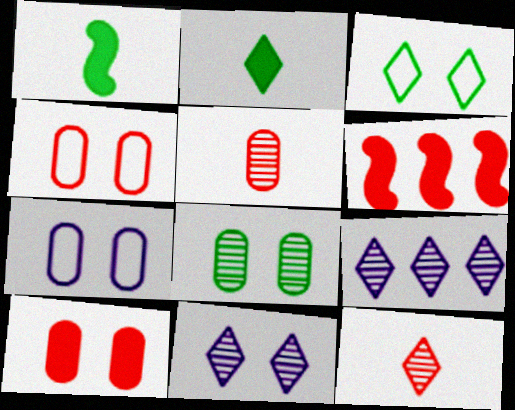[[1, 4, 9], 
[4, 6, 12], 
[7, 8, 10]]